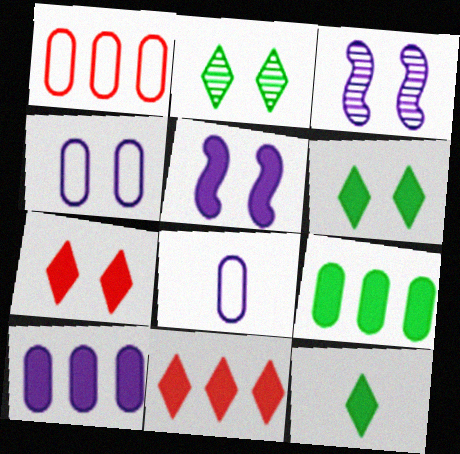[[1, 3, 12]]